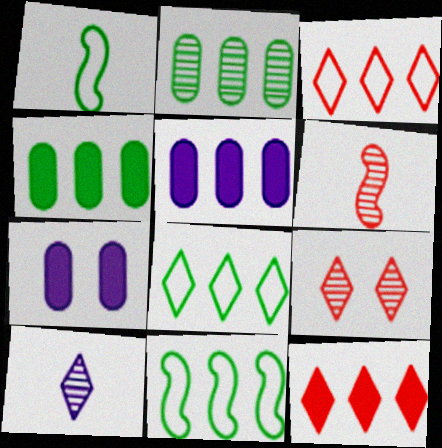[[1, 5, 9], 
[6, 7, 8]]